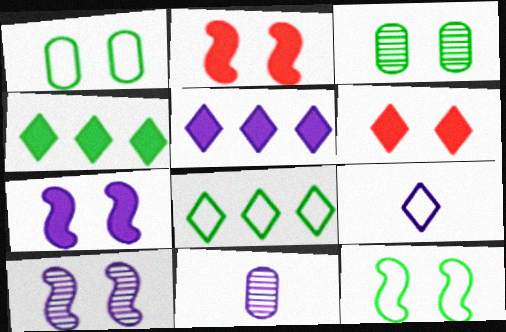[[1, 6, 10], 
[2, 8, 11], 
[2, 10, 12]]